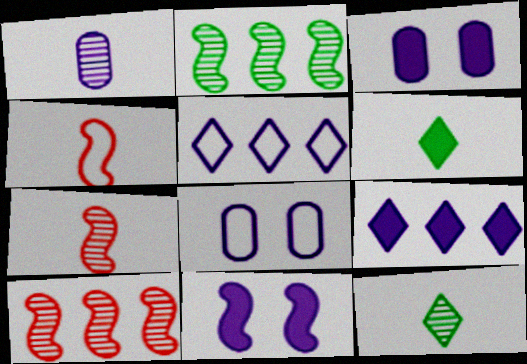[[1, 4, 6], 
[1, 5, 11], 
[1, 7, 12], 
[2, 4, 11], 
[6, 8, 10]]